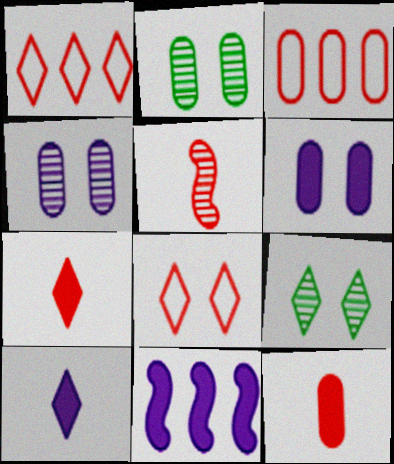[[1, 9, 10], 
[6, 10, 11]]